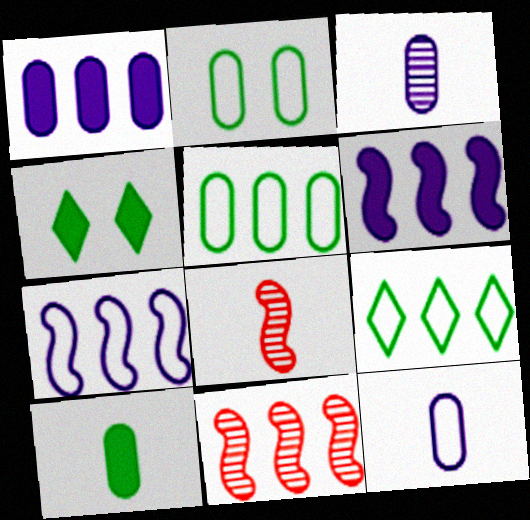[[1, 9, 11], 
[4, 11, 12]]